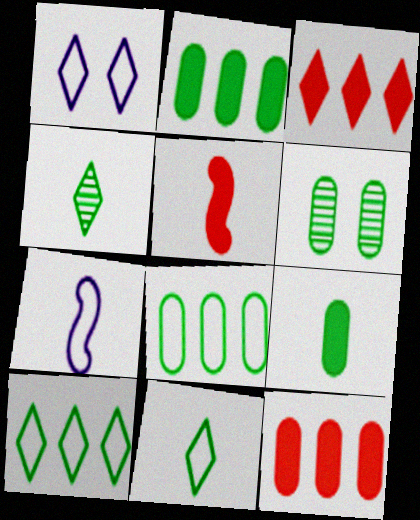[[1, 3, 4], 
[3, 6, 7], 
[6, 8, 9]]